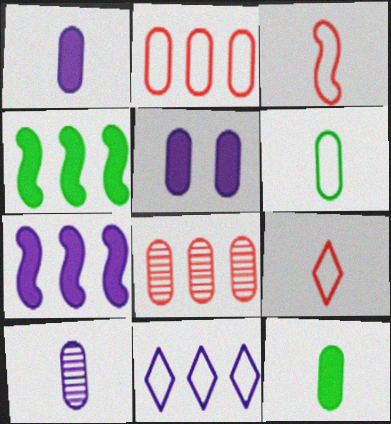[[4, 8, 11], 
[5, 6, 8]]